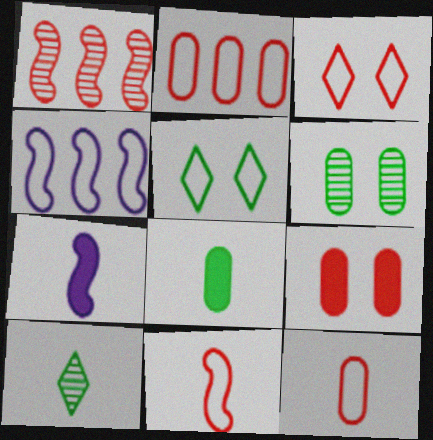[[2, 3, 11], 
[4, 5, 12], 
[4, 9, 10], 
[7, 10, 12]]